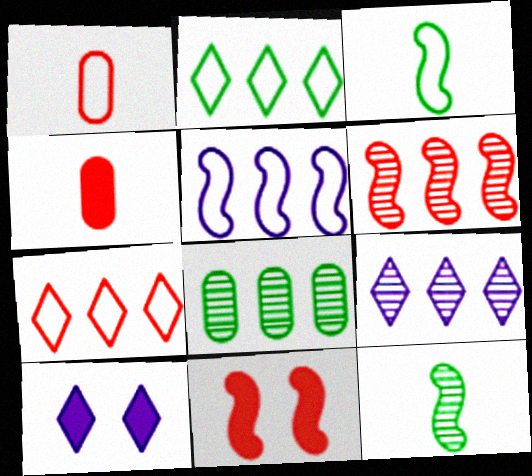[[5, 11, 12], 
[6, 8, 9]]